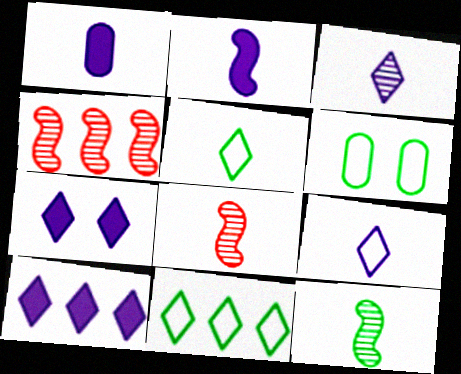[[1, 5, 8], 
[6, 8, 10]]